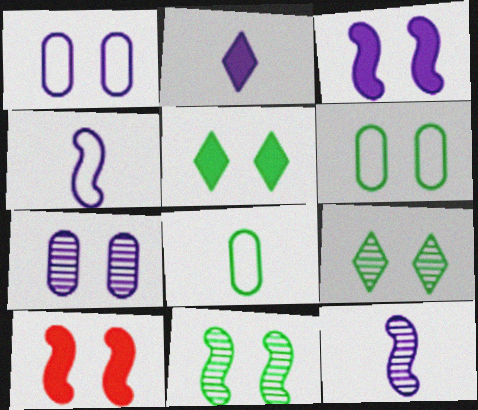[[1, 9, 10], 
[5, 6, 11]]